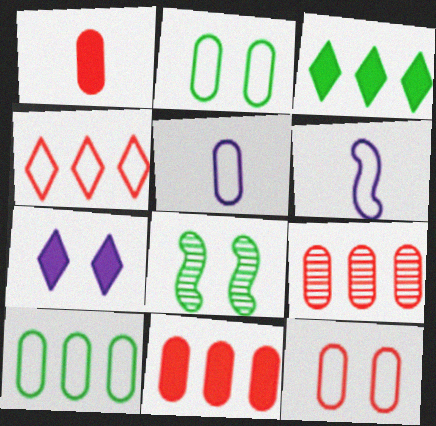[[1, 9, 12], 
[2, 4, 6], 
[5, 10, 12], 
[7, 8, 12]]